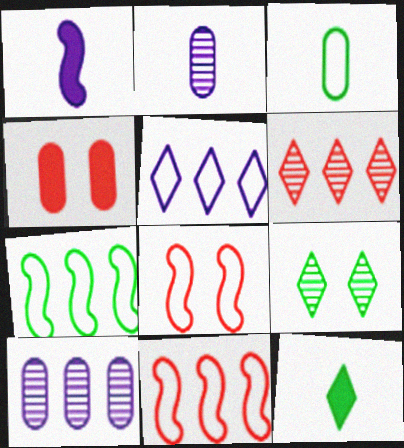[[3, 4, 10], 
[3, 5, 8], 
[8, 10, 12]]